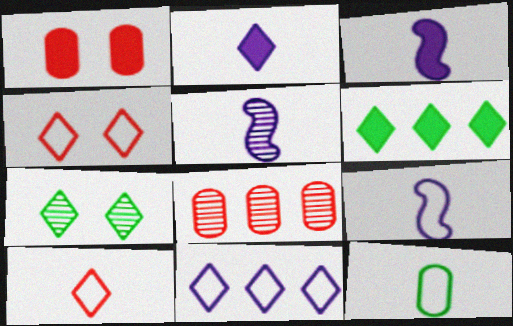[[1, 3, 6], 
[3, 5, 9], 
[5, 7, 8], 
[9, 10, 12]]